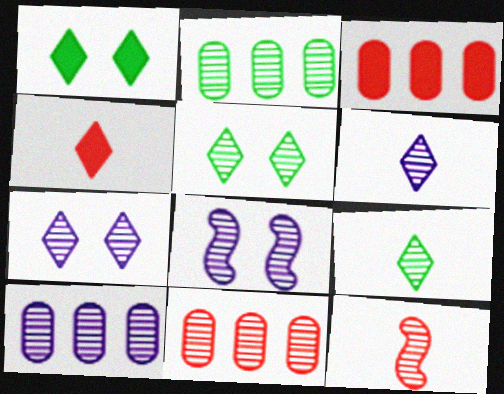[[2, 7, 12], 
[2, 10, 11], 
[5, 10, 12], 
[6, 8, 10], 
[8, 9, 11]]